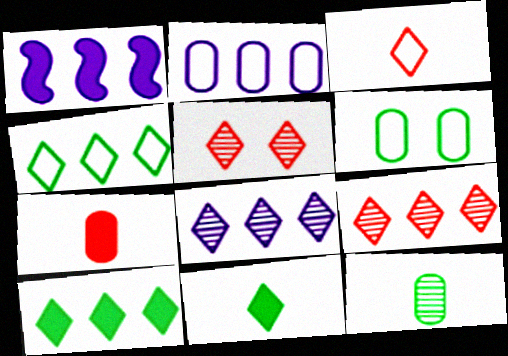[[1, 2, 8]]